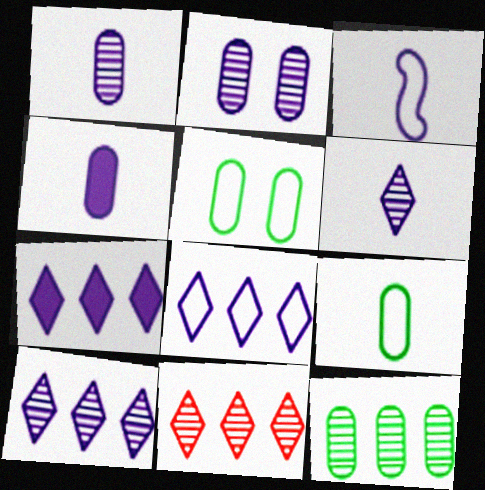[[2, 3, 7], 
[3, 4, 6], 
[7, 8, 10]]